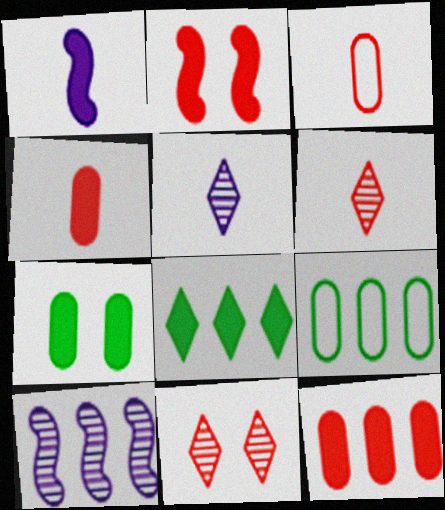[[1, 9, 11], 
[2, 5, 9]]